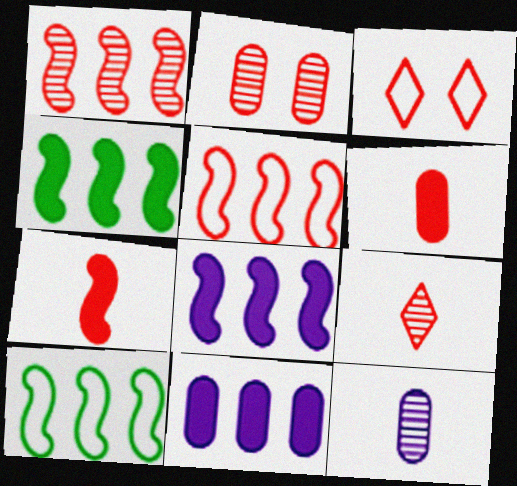[[1, 2, 9], 
[1, 3, 6], 
[1, 8, 10], 
[3, 4, 12]]